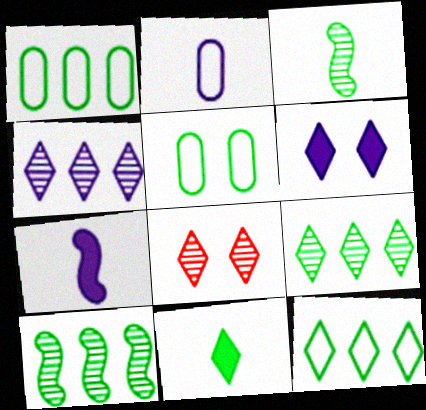[[1, 7, 8], 
[5, 10, 11]]